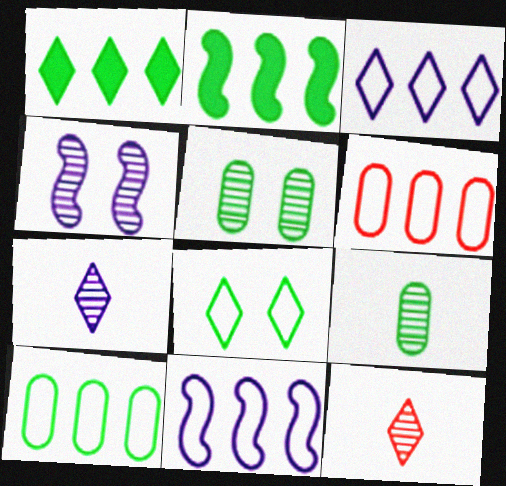[[2, 8, 9]]